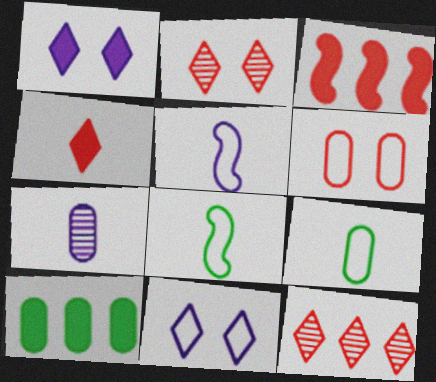[[2, 5, 10], 
[4, 7, 8], 
[6, 7, 10]]